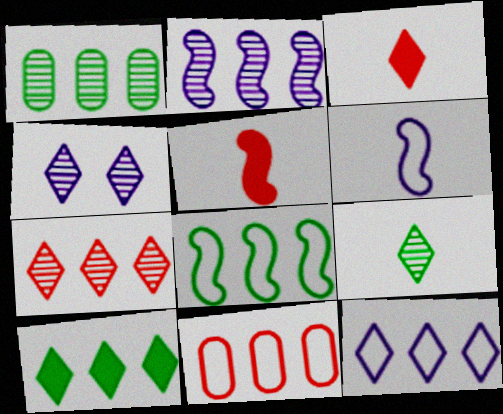[[1, 2, 7], 
[1, 8, 10], 
[2, 10, 11], 
[4, 7, 9], 
[7, 10, 12], 
[8, 11, 12]]